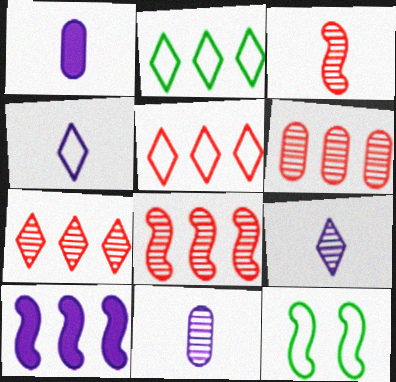[[1, 7, 12], 
[2, 6, 10], 
[3, 10, 12], 
[6, 7, 8]]